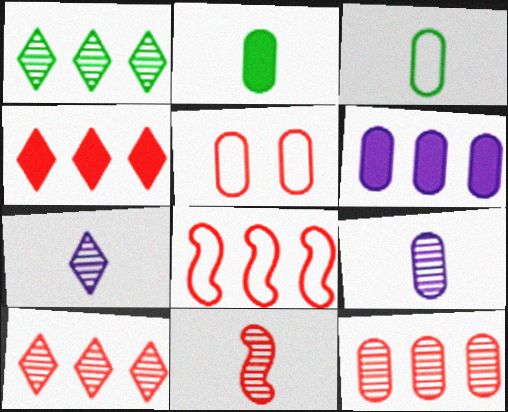[[1, 6, 8], 
[4, 5, 11], 
[4, 8, 12]]